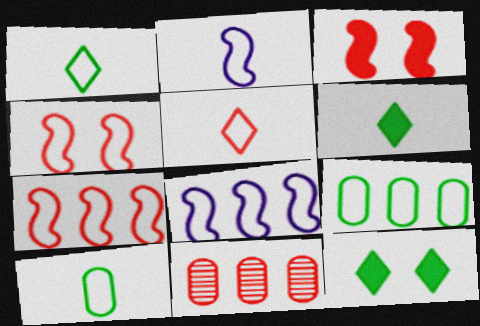[[2, 5, 10], 
[2, 11, 12], 
[3, 5, 11]]